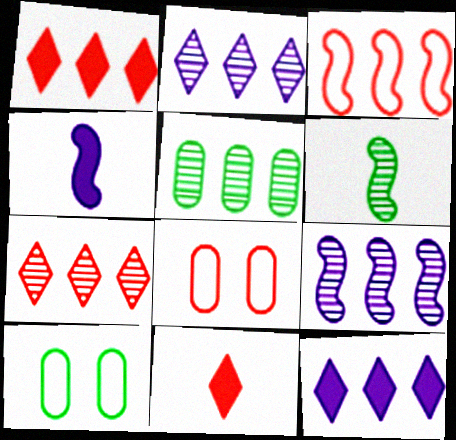[[3, 5, 12], 
[4, 7, 10], 
[5, 7, 9], 
[6, 8, 12], 
[9, 10, 11]]